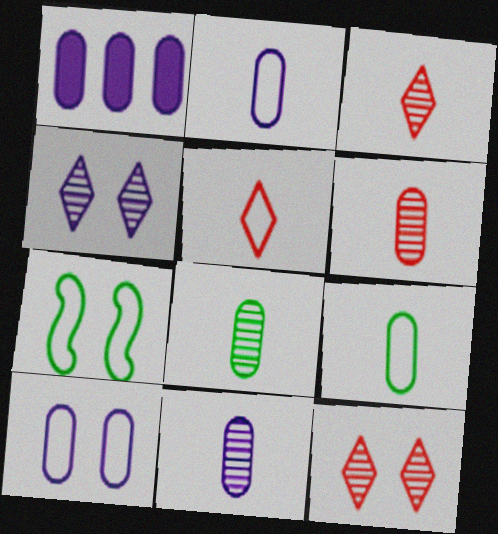[[1, 3, 7], 
[1, 10, 11], 
[6, 8, 11]]